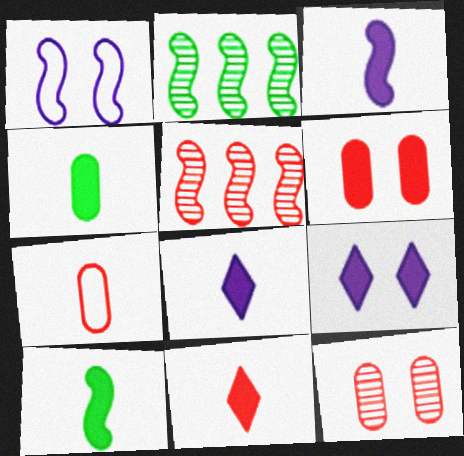[[1, 5, 10], 
[2, 7, 9], 
[3, 4, 11]]